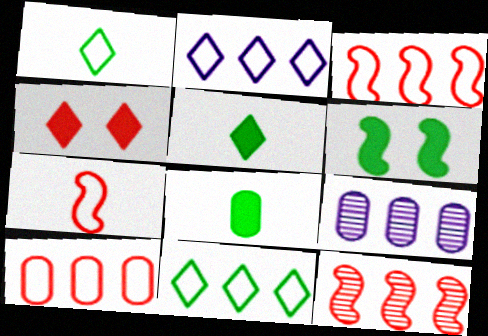[]